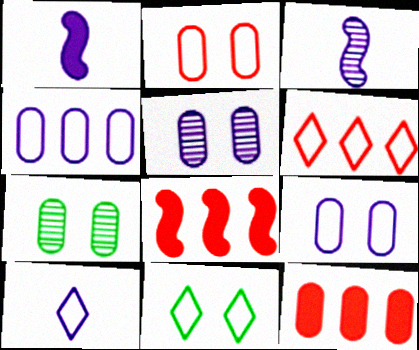[[1, 6, 7], 
[3, 11, 12], 
[6, 10, 11], 
[7, 8, 10]]